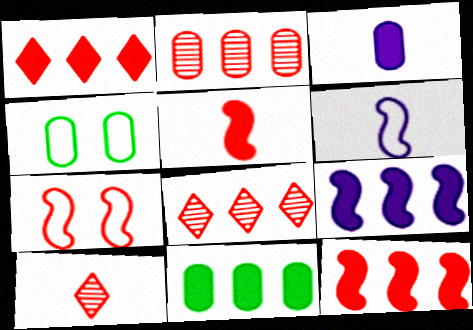[[1, 9, 11], 
[2, 3, 4], 
[4, 9, 10]]